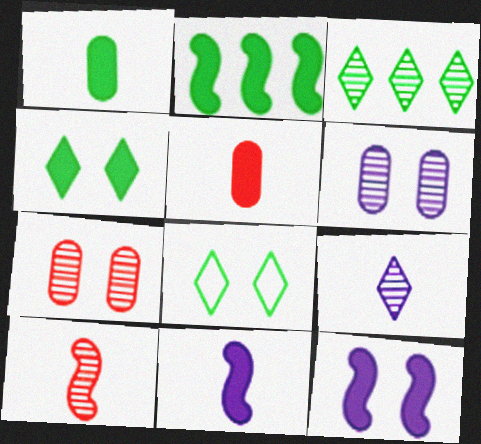[[1, 2, 4], 
[3, 6, 10], 
[7, 8, 12]]